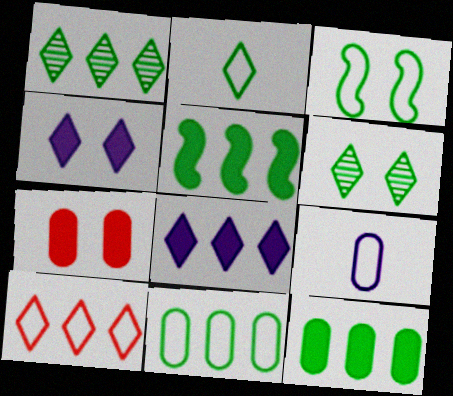[[1, 5, 11], 
[1, 8, 10], 
[2, 3, 11], 
[3, 9, 10]]